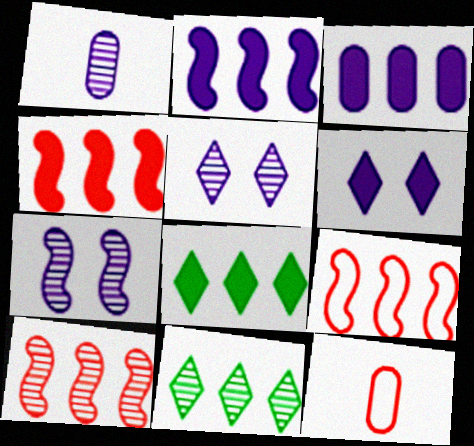[[3, 4, 8], 
[3, 9, 11], 
[4, 9, 10], 
[7, 8, 12]]